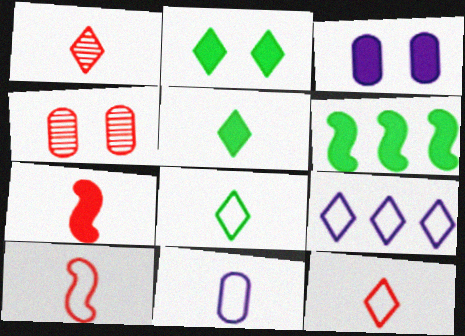[[1, 2, 9], 
[8, 10, 11]]